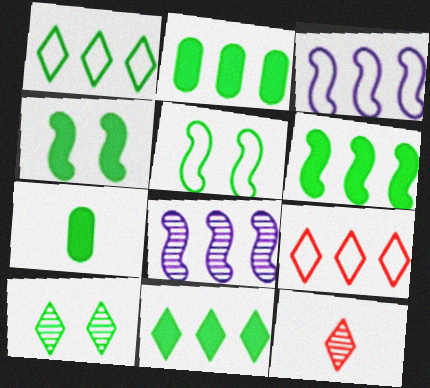[[2, 6, 11], 
[2, 8, 9], 
[4, 7, 11]]